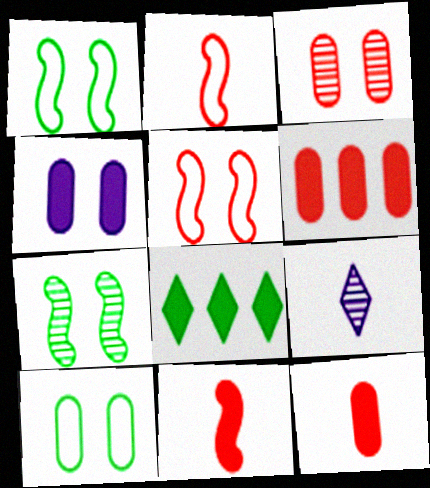[[1, 6, 9], 
[3, 4, 10], 
[4, 8, 11]]